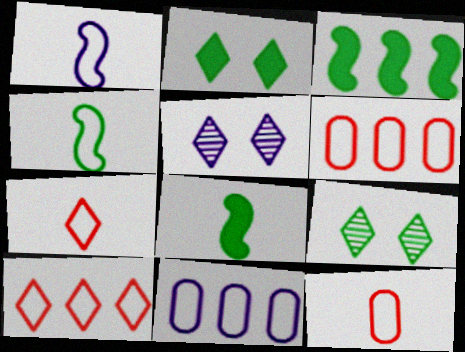[[3, 5, 12], 
[5, 6, 8]]